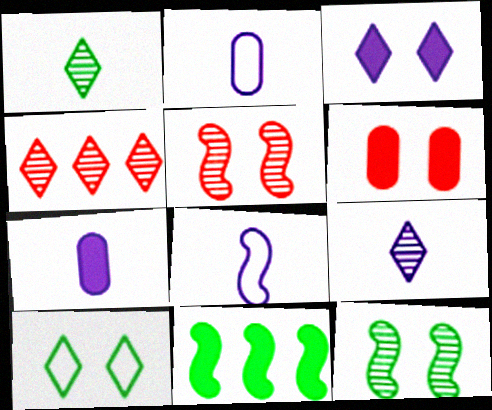[[5, 8, 11], 
[7, 8, 9]]